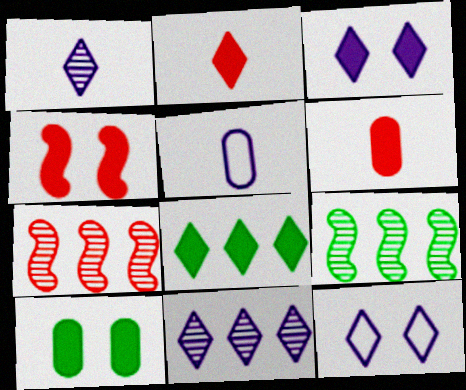[[2, 3, 8], 
[3, 4, 10], 
[6, 9, 12]]